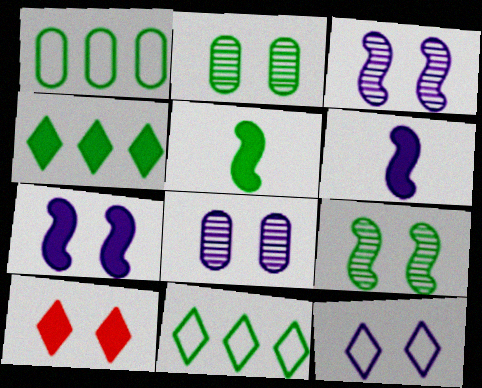[[2, 5, 11], 
[7, 8, 12]]